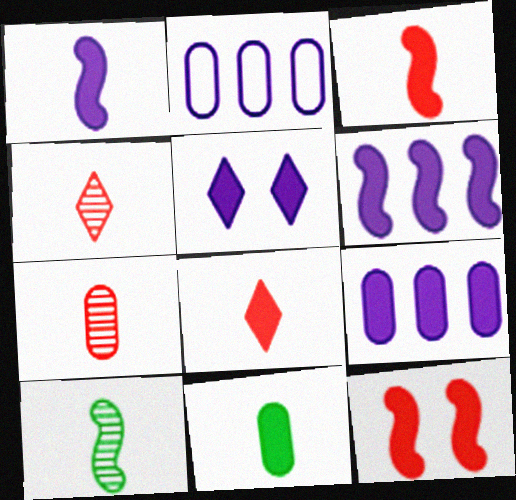[[1, 5, 9], 
[1, 8, 11]]